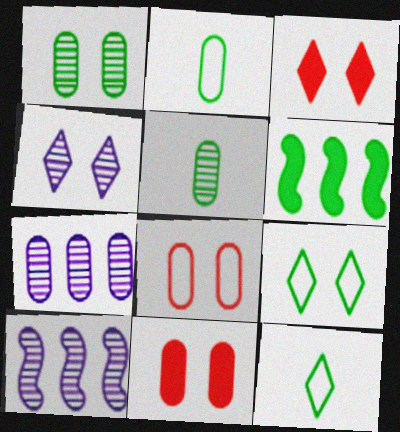[[1, 6, 12], 
[2, 3, 10], 
[2, 7, 11], 
[3, 4, 9], 
[5, 6, 9], 
[10, 11, 12]]